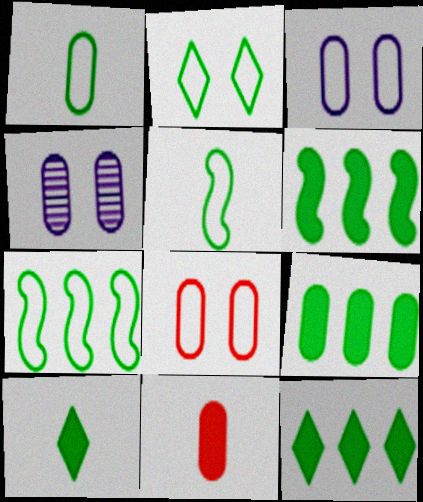[[1, 2, 7], 
[6, 9, 12]]